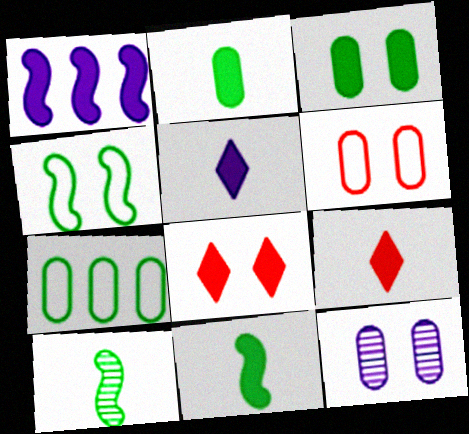[[1, 2, 8], 
[1, 3, 9], 
[3, 6, 12], 
[4, 8, 12]]